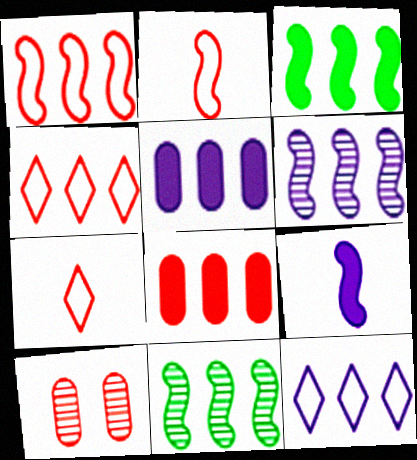[[1, 3, 6], 
[4, 5, 11], 
[5, 6, 12], 
[8, 11, 12]]